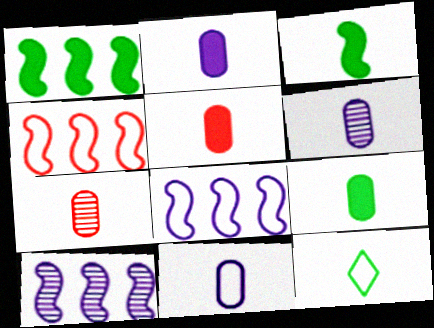[[1, 4, 10], 
[2, 5, 9], 
[2, 6, 11], 
[7, 9, 11]]